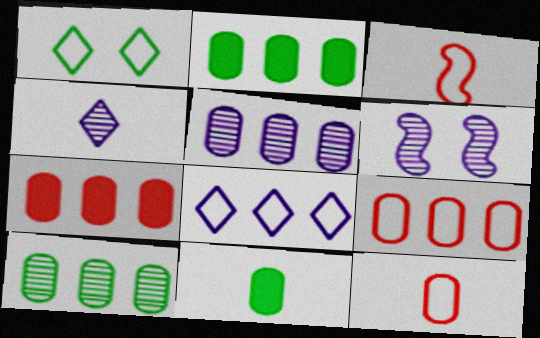[[2, 5, 9], 
[3, 4, 11], 
[4, 5, 6]]